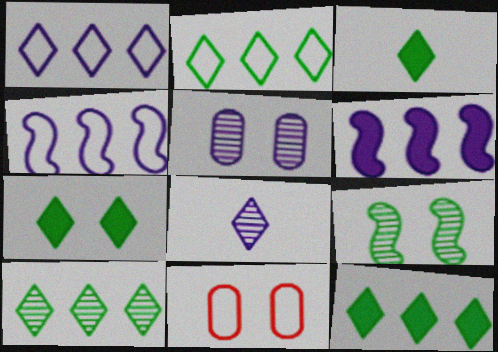[[2, 10, 12], 
[3, 7, 12]]